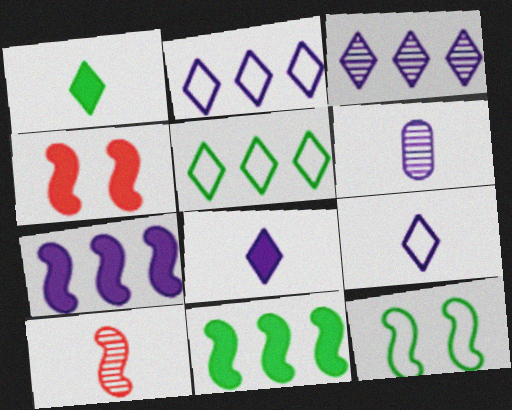[[4, 5, 6], 
[7, 10, 12]]